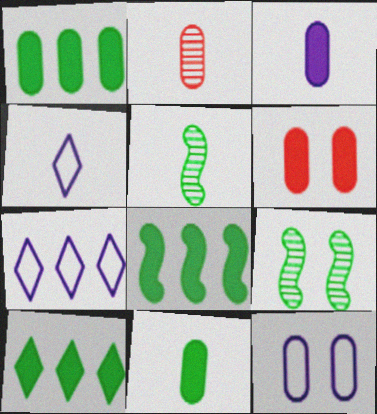[[1, 2, 12], 
[1, 3, 6], 
[1, 8, 10], 
[5, 6, 7]]